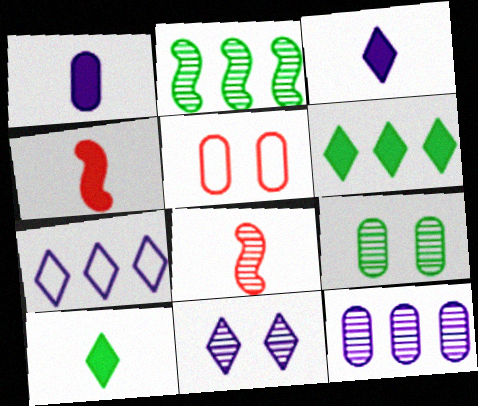[[1, 4, 10], 
[2, 3, 5], 
[3, 7, 11], 
[4, 7, 9]]